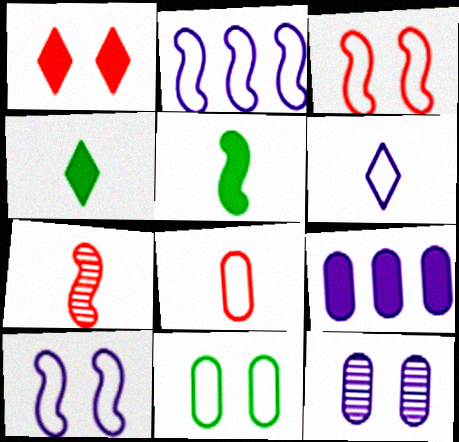[[1, 5, 9]]